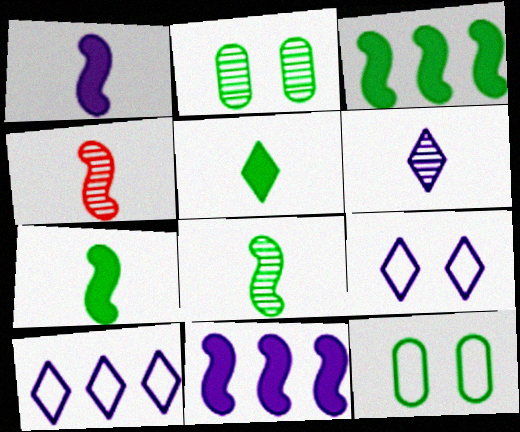[]